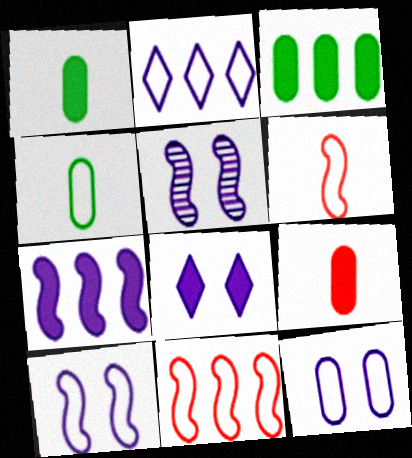[[5, 8, 12]]